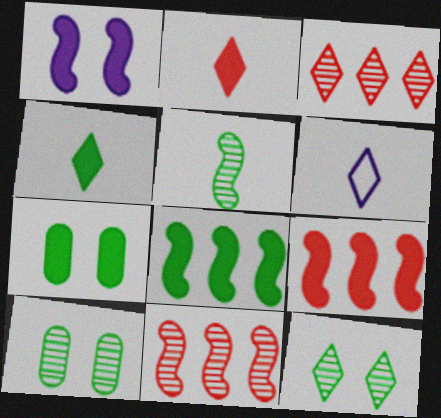[[4, 7, 8], 
[6, 7, 11], 
[6, 9, 10]]